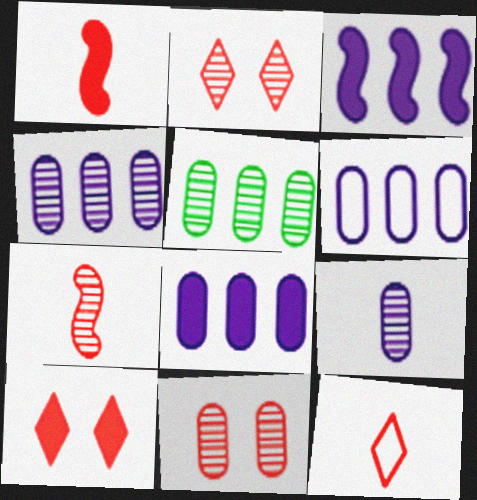[[4, 6, 8], 
[5, 9, 11]]